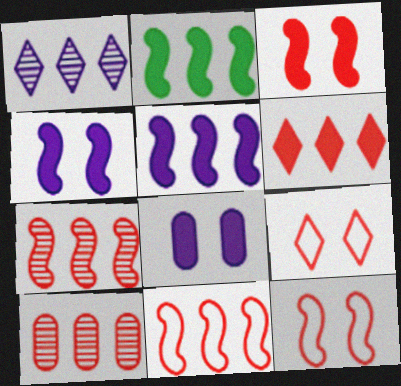[[6, 10, 11]]